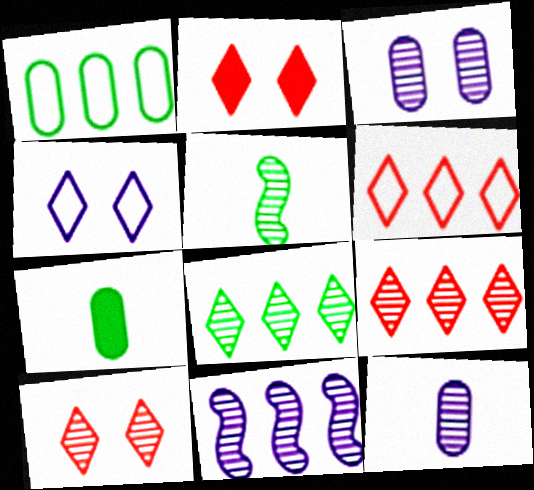[[3, 5, 9]]